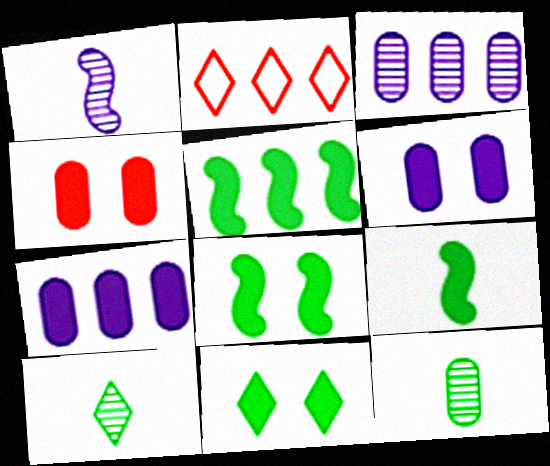[[2, 3, 5], 
[5, 8, 9]]